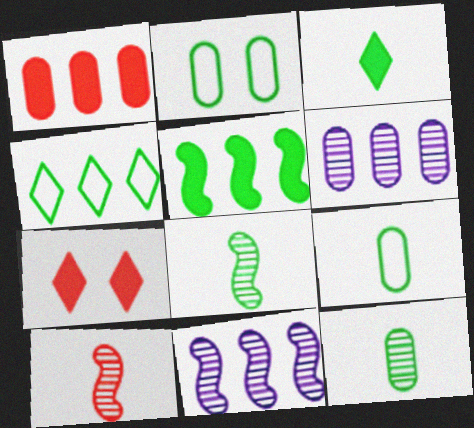[[1, 4, 11], 
[3, 8, 9], 
[7, 9, 11]]